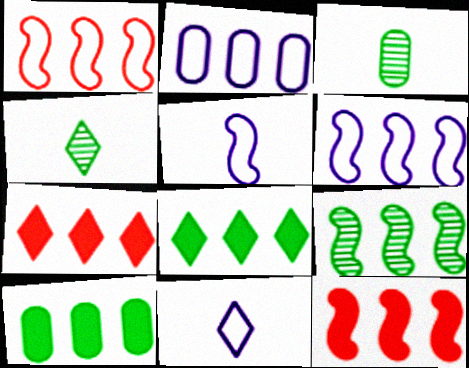[[2, 7, 9], 
[6, 9, 12]]